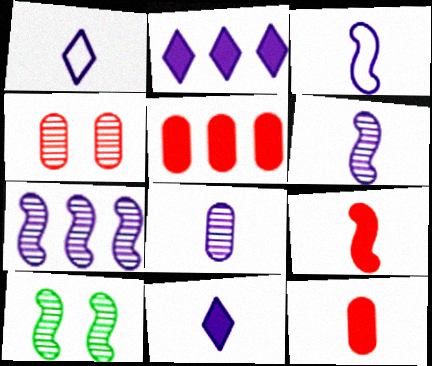[[1, 5, 10], 
[3, 8, 11]]